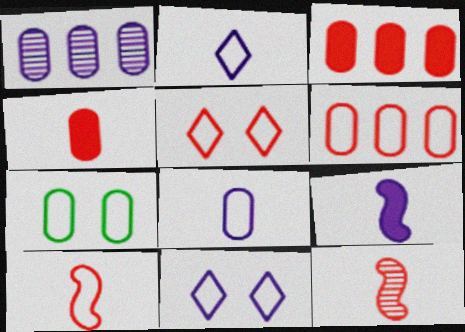[[1, 4, 7], 
[1, 9, 11], 
[3, 5, 12], 
[5, 6, 10], 
[6, 7, 8]]